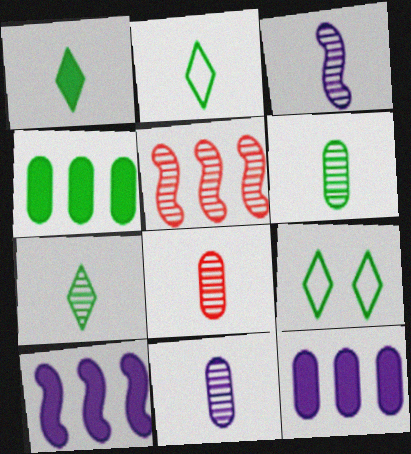[[1, 2, 7], 
[3, 7, 8], 
[6, 8, 11], 
[8, 9, 10]]